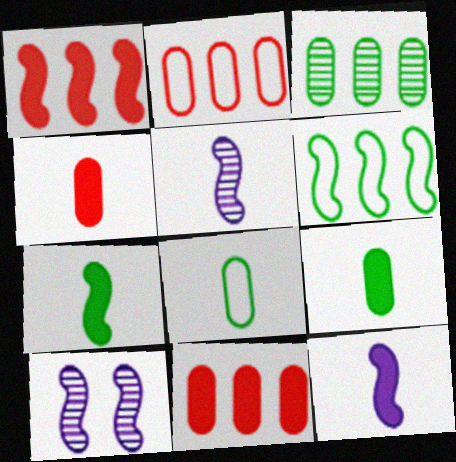[]